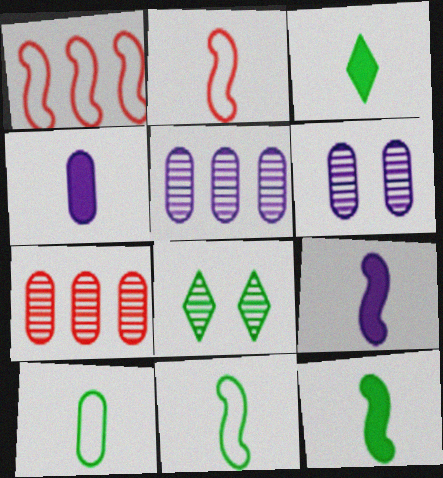[[1, 3, 6], 
[1, 4, 8]]